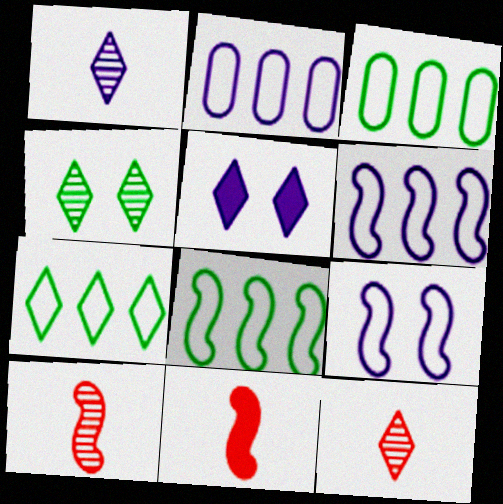[[2, 4, 11], 
[3, 5, 10], 
[3, 7, 8], 
[5, 7, 12]]